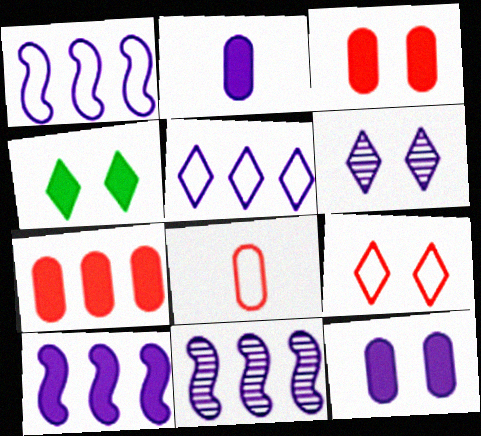[[1, 2, 6], 
[1, 10, 11], 
[4, 6, 9], 
[4, 8, 11]]